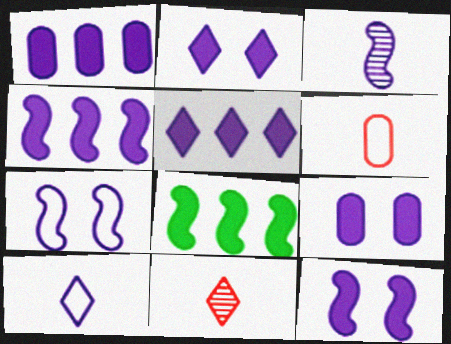[[1, 4, 5], 
[2, 9, 12], 
[3, 4, 7]]